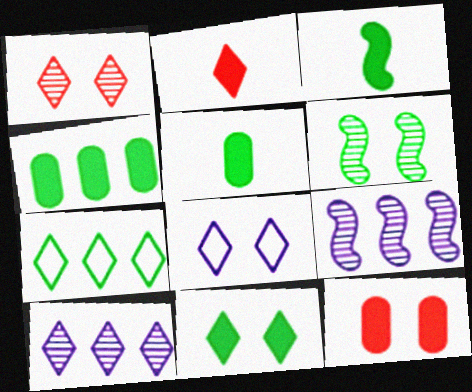[[1, 8, 11], 
[3, 4, 11], 
[5, 6, 7], 
[6, 8, 12]]